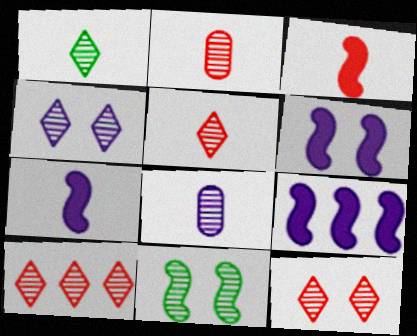[[1, 4, 10], 
[5, 10, 12], 
[6, 7, 9], 
[8, 10, 11]]